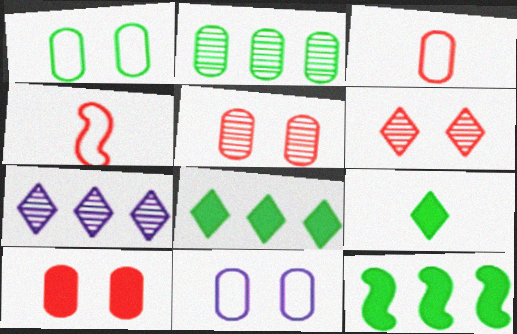[]